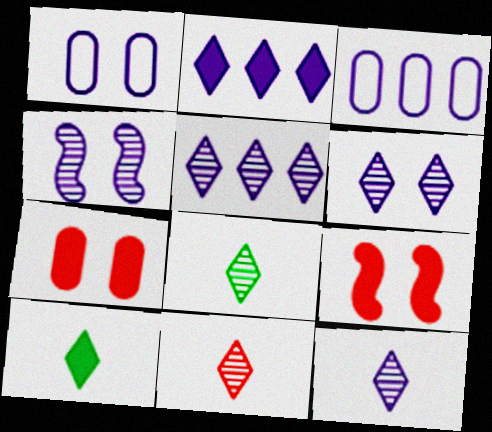[[3, 8, 9], 
[5, 6, 12], 
[8, 11, 12]]